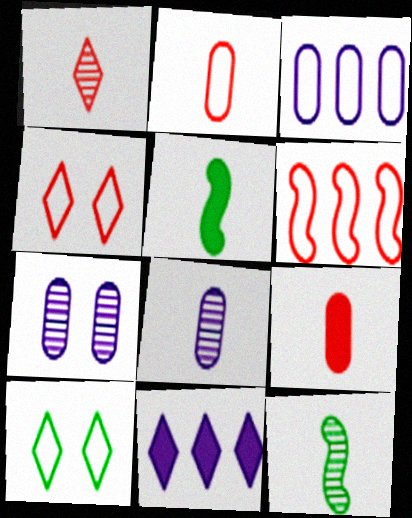[[1, 8, 12], 
[1, 10, 11], 
[2, 4, 6]]